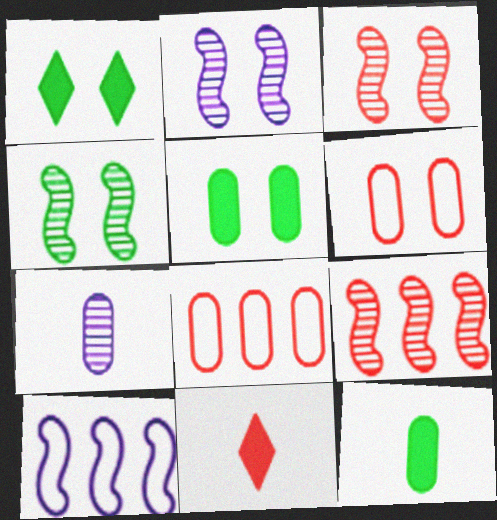[[1, 2, 6], 
[2, 3, 4], 
[3, 8, 11], 
[5, 7, 8], 
[6, 9, 11]]